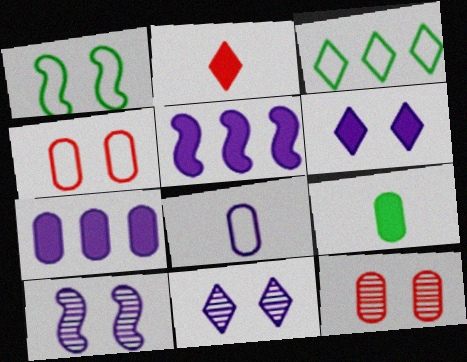[[1, 6, 12], 
[2, 3, 11], 
[5, 8, 11]]